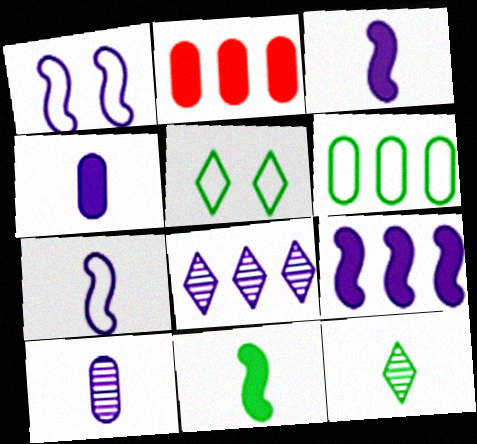[[1, 2, 12], 
[1, 4, 8]]